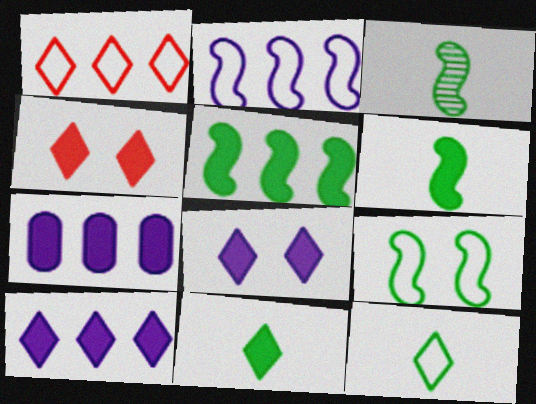[[3, 5, 9], 
[4, 6, 7], 
[4, 10, 11]]